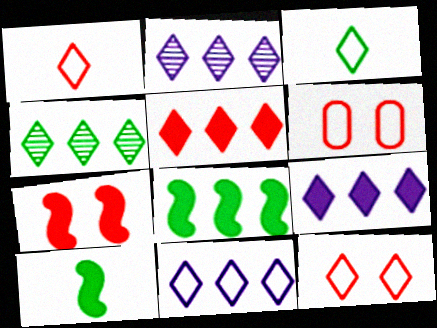[[2, 6, 10], 
[2, 9, 11], 
[3, 11, 12], 
[4, 5, 11]]